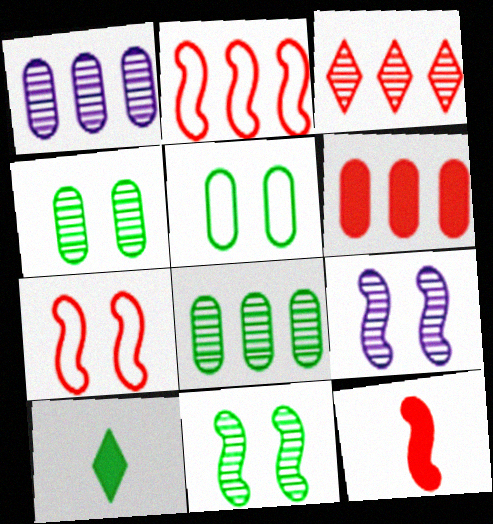[[1, 7, 10], 
[2, 3, 6]]